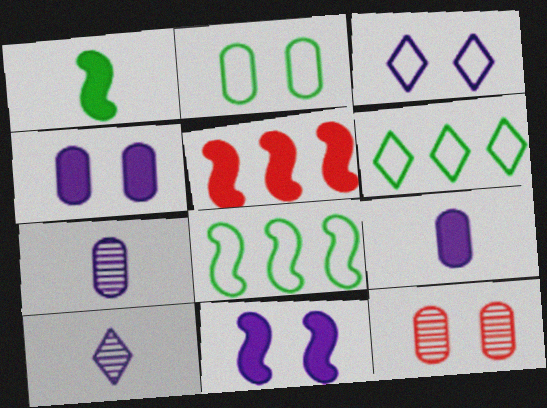[[1, 5, 11], 
[2, 4, 12], 
[2, 5, 10]]